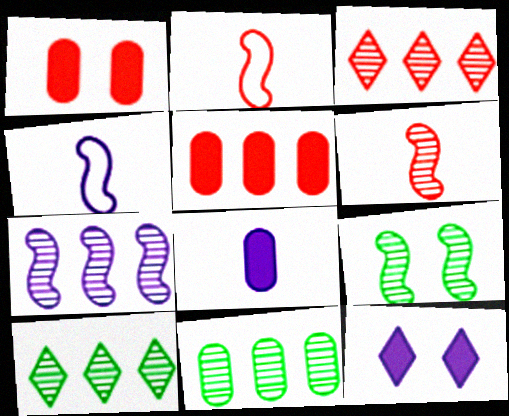[[1, 2, 3], 
[1, 4, 10], 
[2, 11, 12], 
[3, 7, 11], 
[6, 7, 9]]